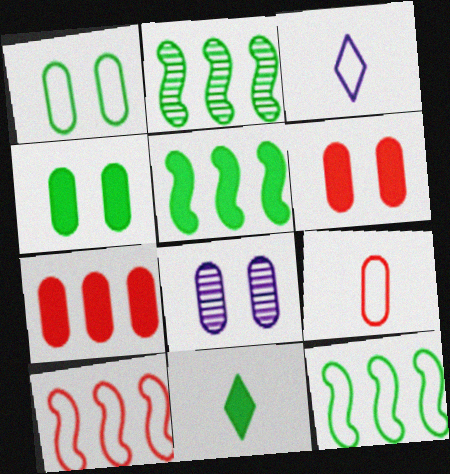[[1, 2, 11], 
[1, 3, 10], 
[1, 6, 8], 
[2, 3, 6], 
[2, 5, 12], 
[4, 5, 11], 
[8, 10, 11]]